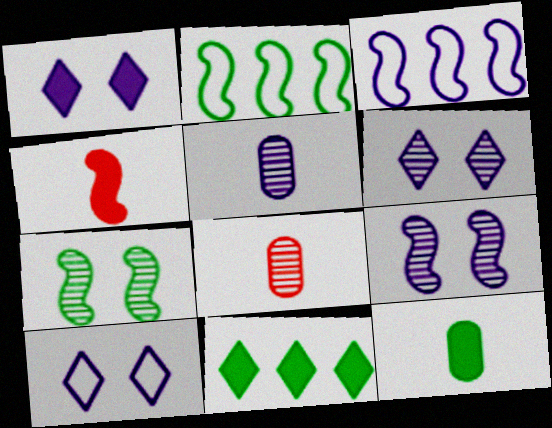[[1, 2, 8], 
[1, 3, 5], 
[1, 6, 10], 
[2, 4, 9], 
[3, 4, 7]]